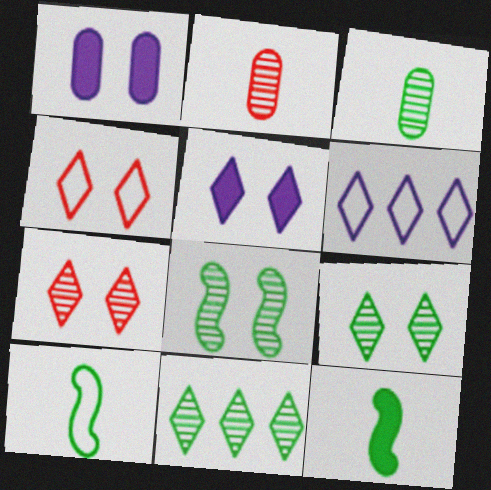[[1, 4, 8], 
[3, 8, 11], 
[4, 5, 9]]